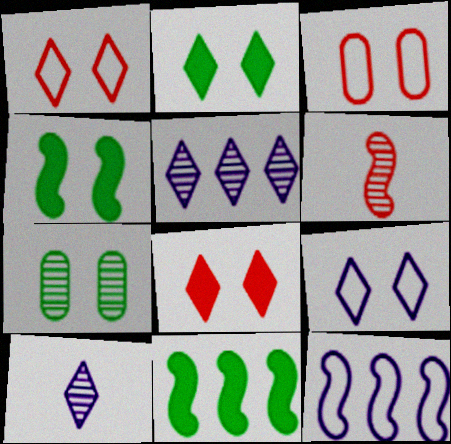[[3, 10, 11], 
[4, 6, 12], 
[5, 6, 7]]